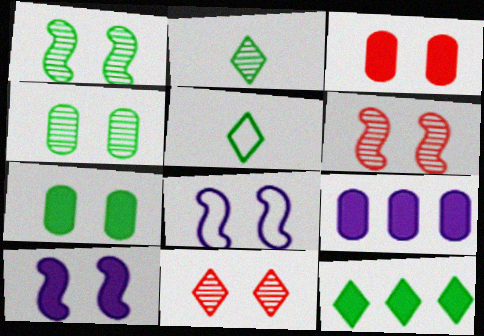[[5, 6, 9], 
[7, 8, 11]]